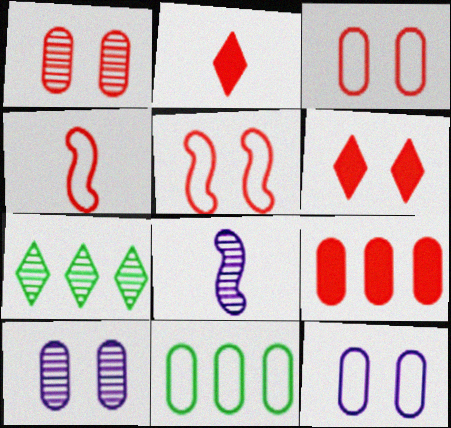[[1, 5, 6], 
[1, 7, 8], 
[6, 8, 11]]